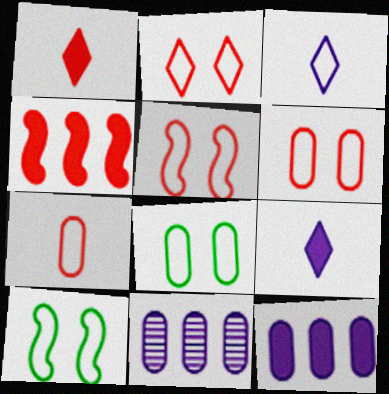[[1, 10, 11], 
[2, 5, 6]]